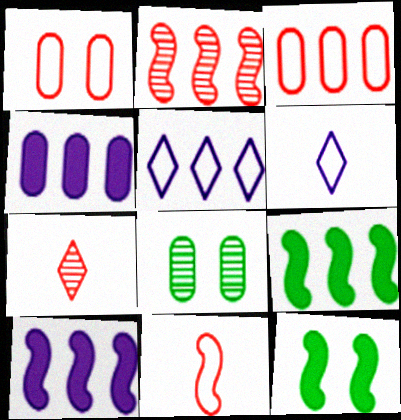[]